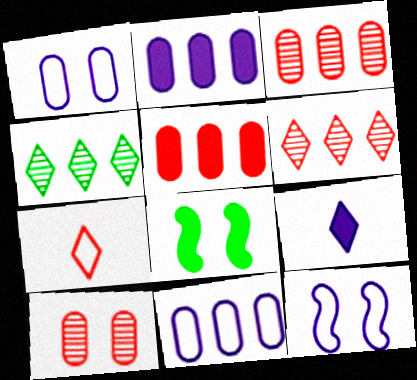[[5, 8, 9]]